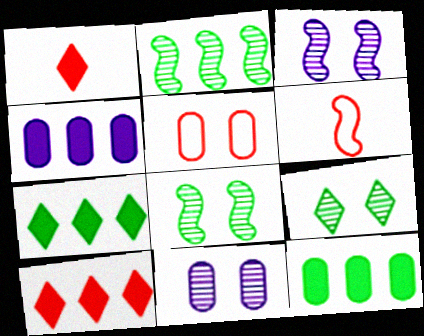[[4, 6, 9], 
[6, 7, 11]]